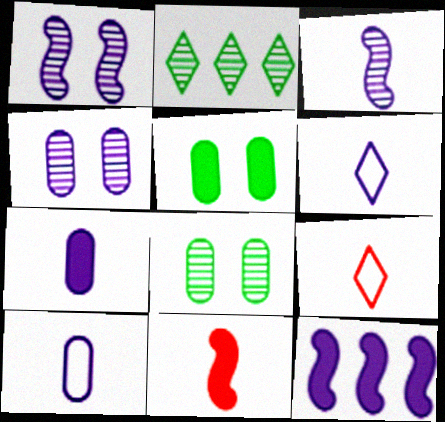[[3, 6, 7], 
[4, 6, 12], 
[8, 9, 12]]